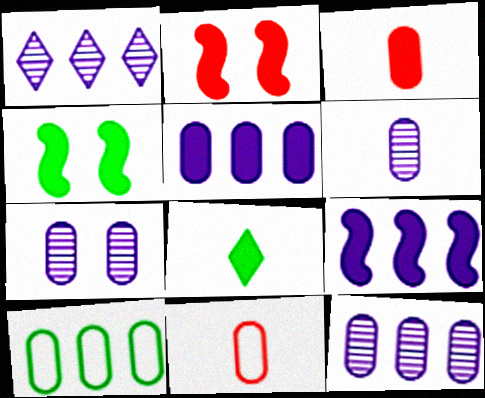[[1, 4, 11], 
[2, 5, 8], 
[3, 7, 10], 
[6, 7, 12]]